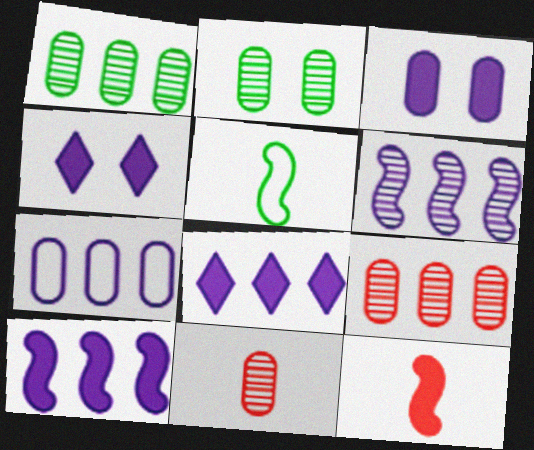[[4, 5, 9], 
[6, 7, 8]]